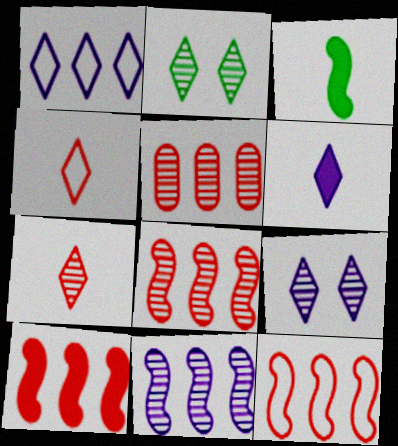[[1, 6, 9], 
[8, 10, 12]]